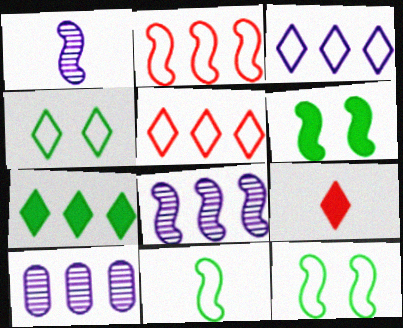[[1, 2, 6], 
[2, 7, 10], 
[9, 10, 12]]